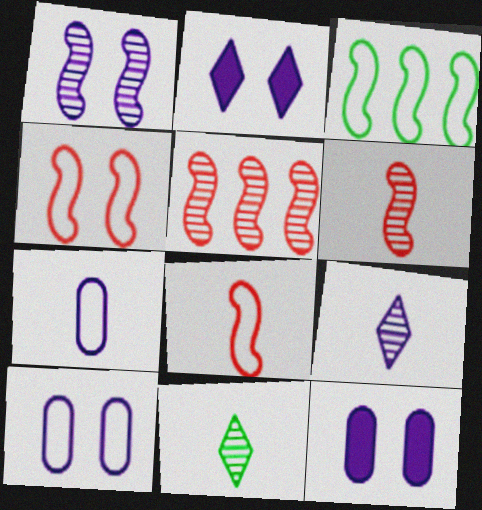[[1, 2, 10]]